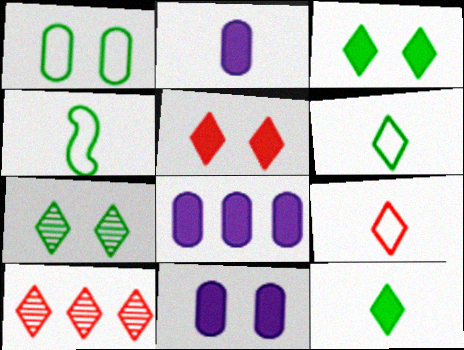[[2, 8, 11], 
[4, 10, 11], 
[5, 9, 10]]